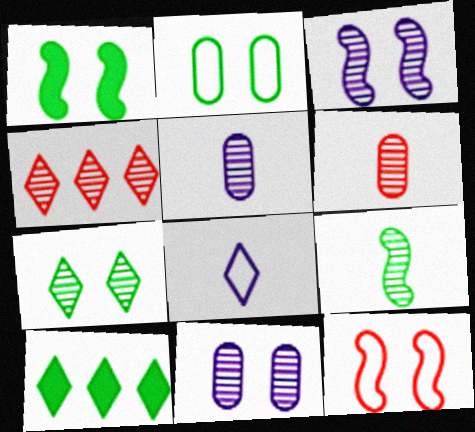[[1, 2, 7], 
[1, 3, 12], 
[2, 9, 10], 
[4, 9, 11], 
[5, 10, 12]]